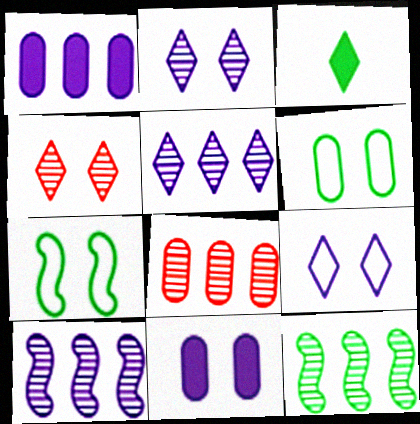[[3, 6, 12], 
[4, 7, 11], 
[5, 8, 12]]